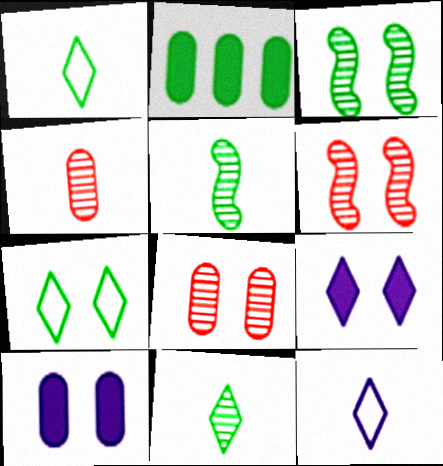[[1, 2, 3], 
[2, 5, 7], 
[2, 6, 12], 
[6, 7, 10]]